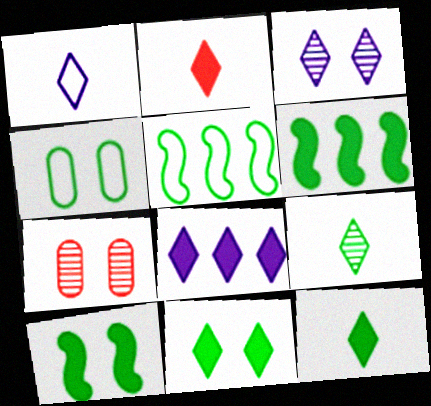[[1, 2, 9], 
[1, 3, 8], 
[1, 6, 7], 
[2, 8, 11], 
[4, 6, 9]]